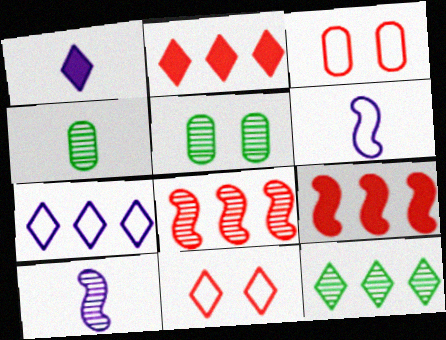[[1, 11, 12], 
[2, 5, 6], 
[2, 7, 12]]